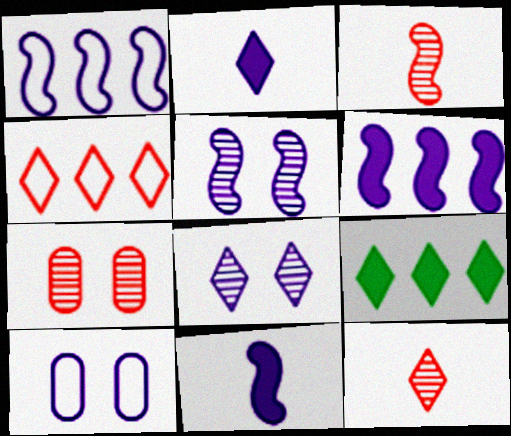[[1, 5, 11], 
[3, 9, 10]]